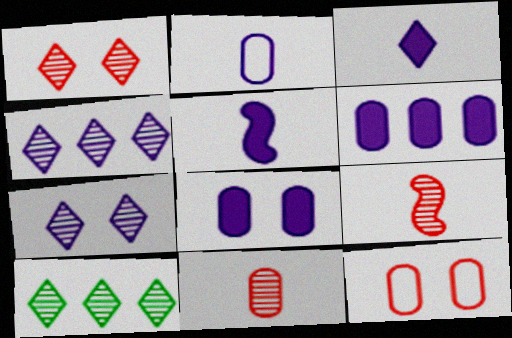[[5, 10, 12]]